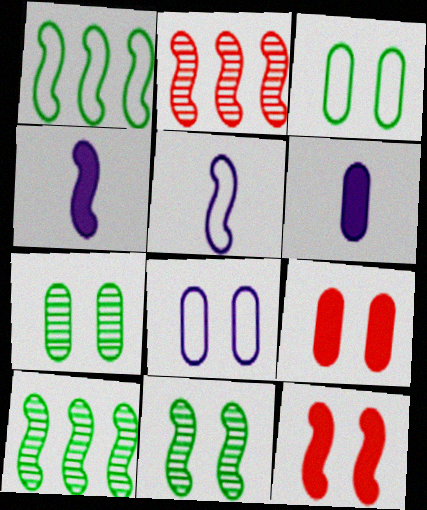[[5, 10, 12], 
[7, 8, 9]]